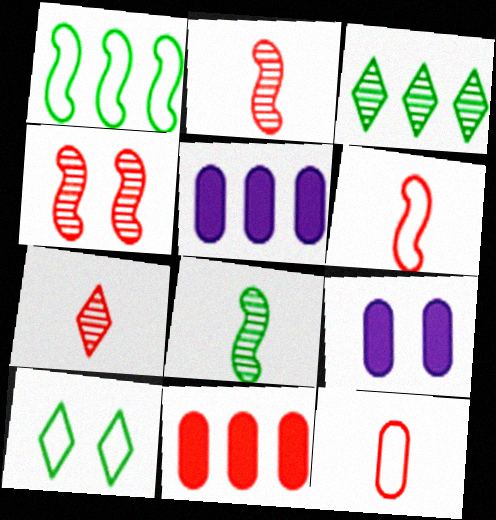[[1, 7, 9], 
[2, 5, 10], 
[3, 6, 9], 
[4, 9, 10]]